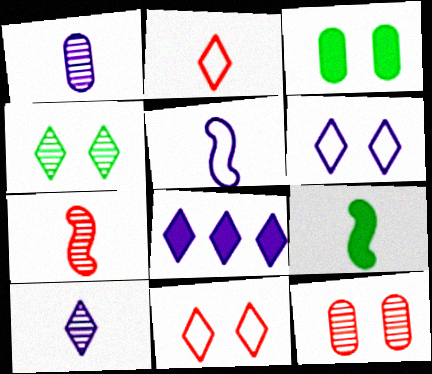[[1, 2, 9], 
[2, 4, 8], 
[5, 7, 9], 
[6, 8, 10]]